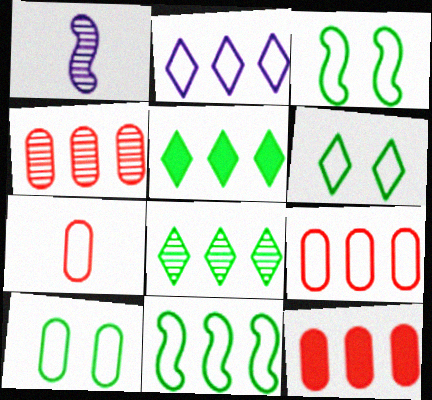[[1, 6, 12], 
[2, 3, 7], 
[2, 9, 11], 
[3, 6, 10], 
[4, 9, 12]]